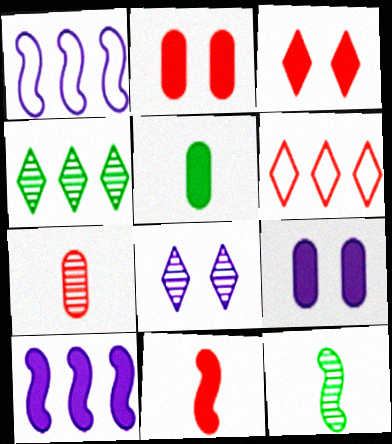[[3, 5, 10], 
[6, 9, 12]]